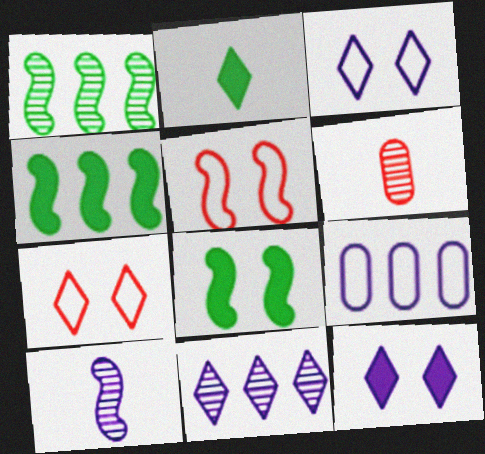[[2, 7, 11], 
[3, 4, 6], 
[4, 5, 10], 
[9, 10, 12]]